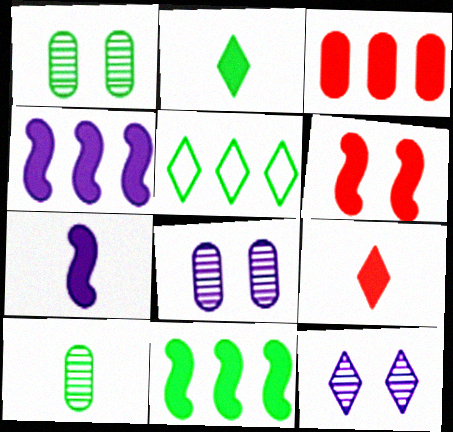[[3, 6, 9], 
[5, 9, 12], 
[6, 7, 11]]